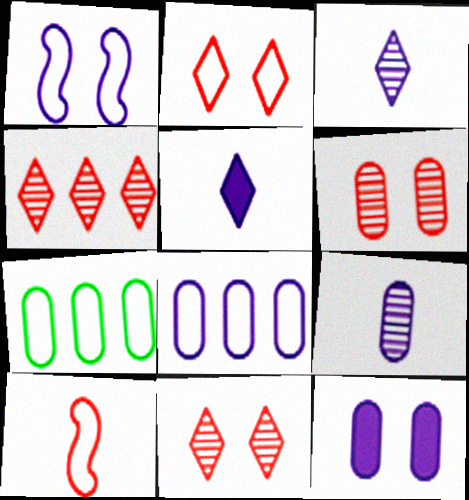[[8, 9, 12]]